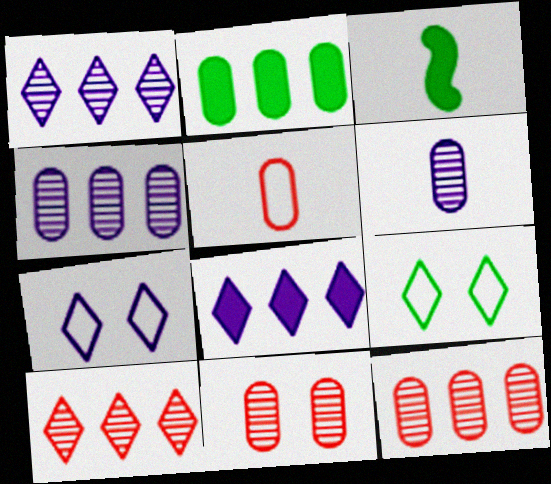[[3, 7, 12]]